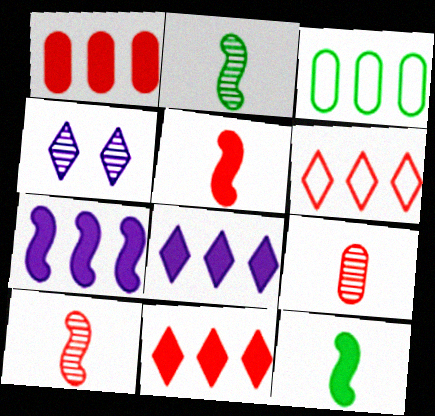[[3, 4, 5]]